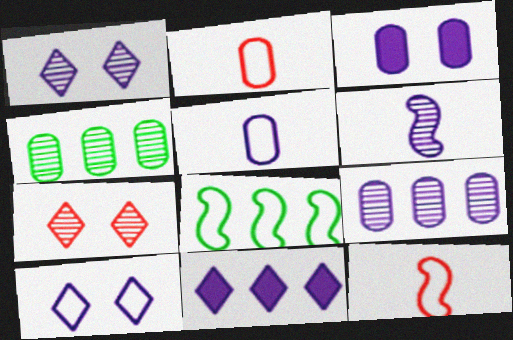[[1, 6, 9], 
[2, 3, 4], 
[2, 8, 10], 
[3, 5, 9], 
[4, 6, 7]]